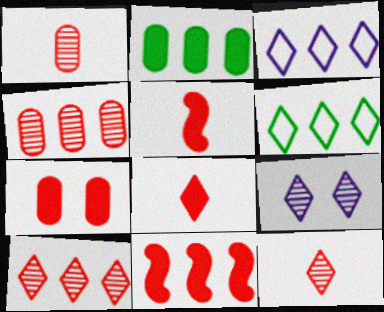[[6, 8, 9], 
[7, 8, 11]]